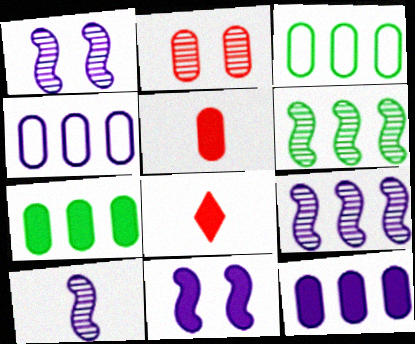[[1, 3, 8], 
[1, 9, 10], 
[7, 8, 11]]